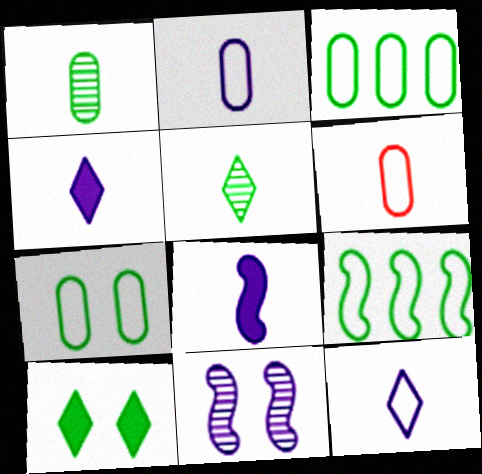[[1, 9, 10], 
[5, 6, 8]]